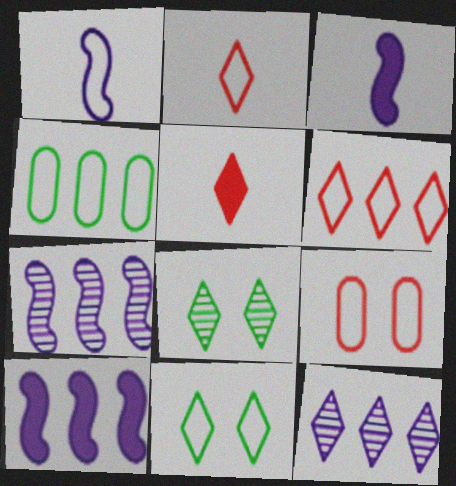[[5, 11, 12]]